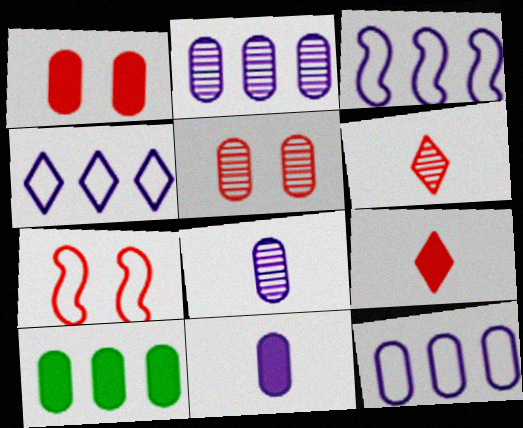[[1, 10, 11], 
[3, 4, 12]]